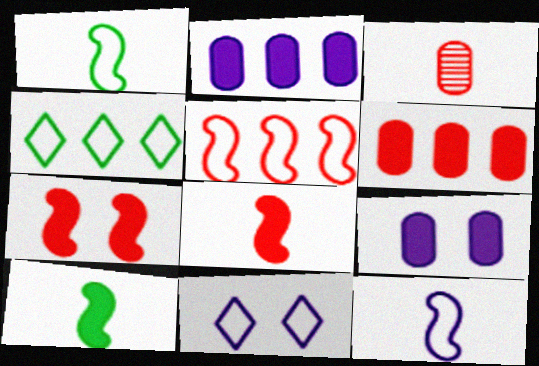[]